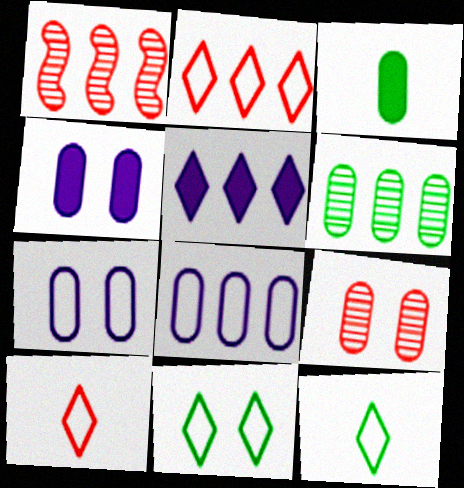[[1, 4, 12], 
[3, 8, 9]]